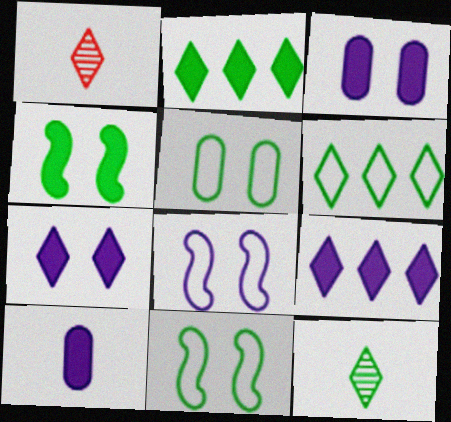[[1, 6, 7]]